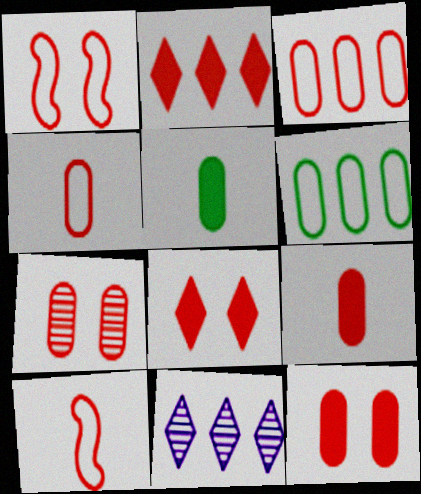[[1, 5, 11], 
[1, 7, 8], 
[2, 7, 10], 
[3, 7, 9]]